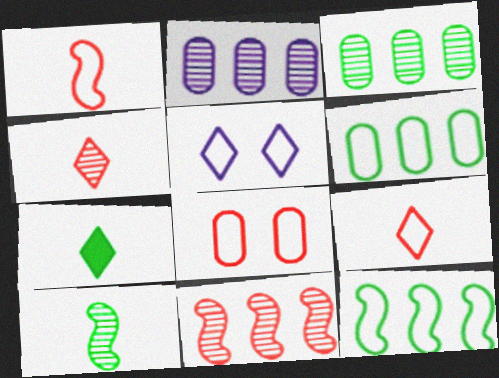[[1, 5, 6]]